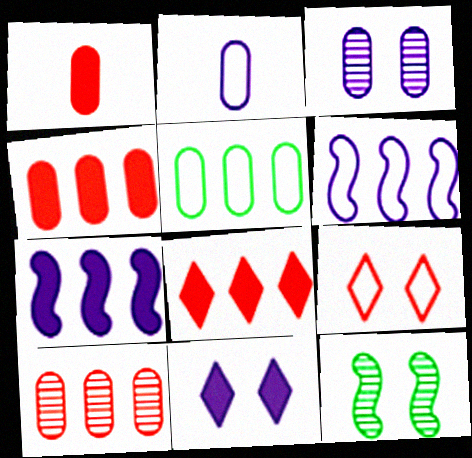[[1, 3, 5], 
[2, 8, 12]]